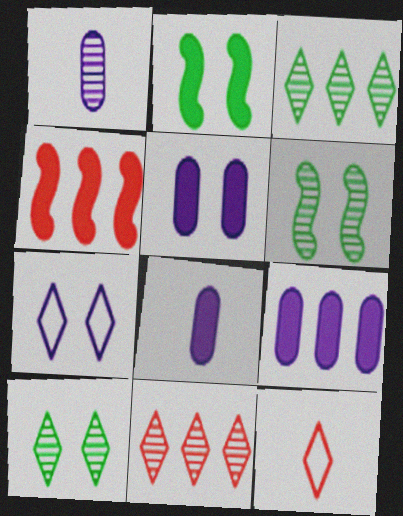[[1, 6, 11], 
[5, 8, 9], 
[6, 9, 12]]